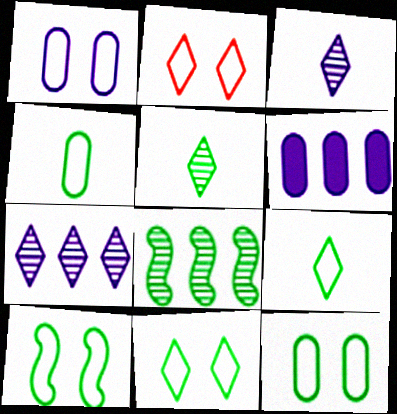[[1, 2, 10], 
[10, 11, 12]]